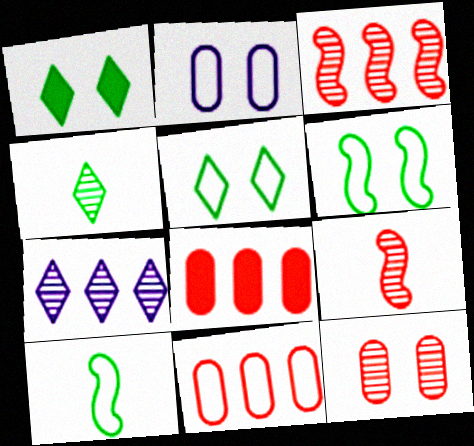[]